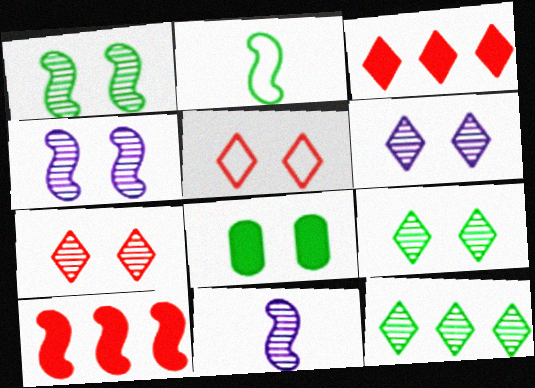[[2, 4, 10], 
[2, 8, 12], 
[4, 5, 8], 
[6, 7, 9]]